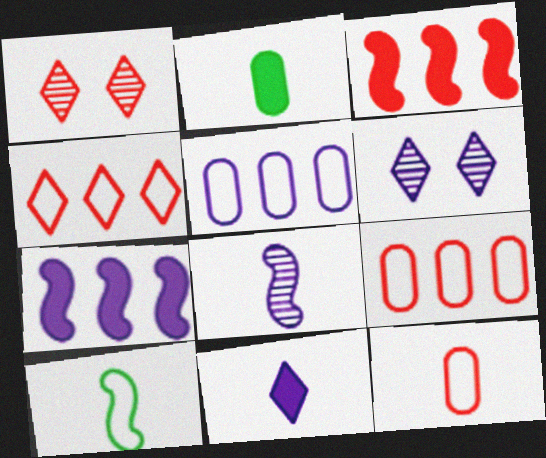[[1, 3, 12]]